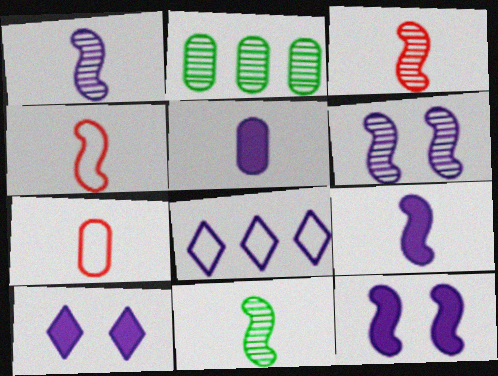[[1, 3, 11], 
[2, 4, 10], 
[4, 9, 11], 
[5, 6, 8]]